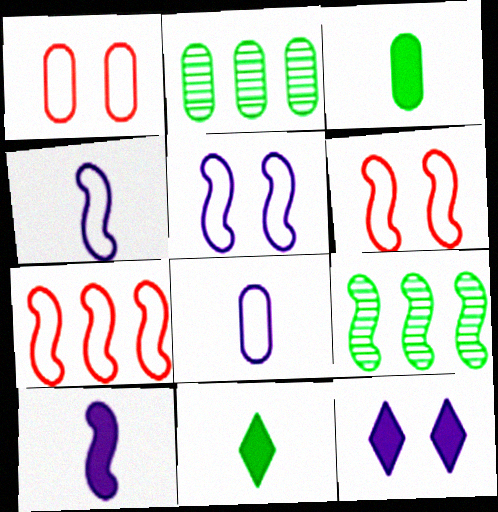[[6, 9, 10]]